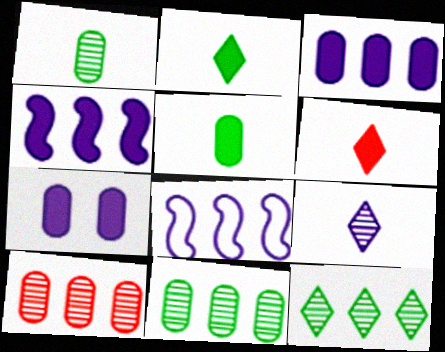[[7, 8, 9]]